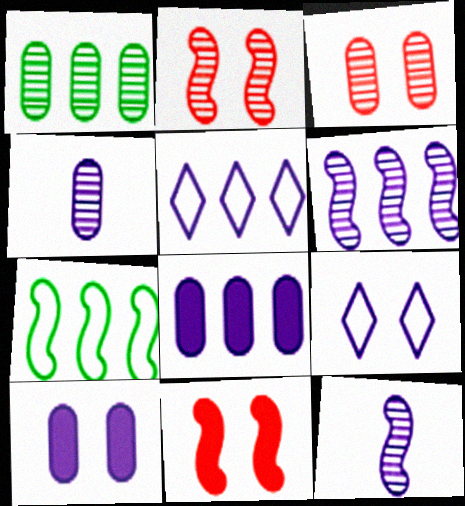[[1, 3, 4], 
[5, 6, 8], 
[5, 10, 12], 
[7, 11, 12], 
[8, 9, 12]]